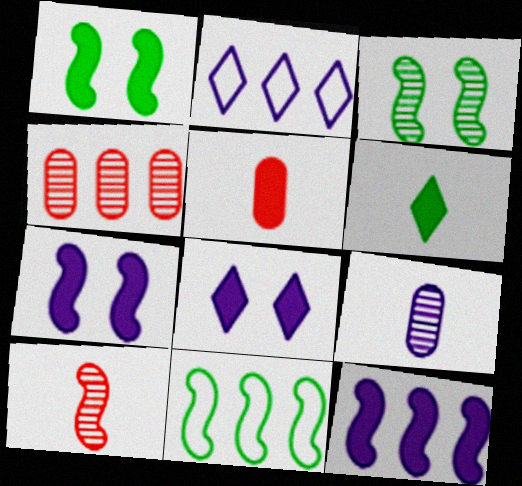[[2, 3, 5], 
[2, 7, 9], 
[7, 10, 11]]